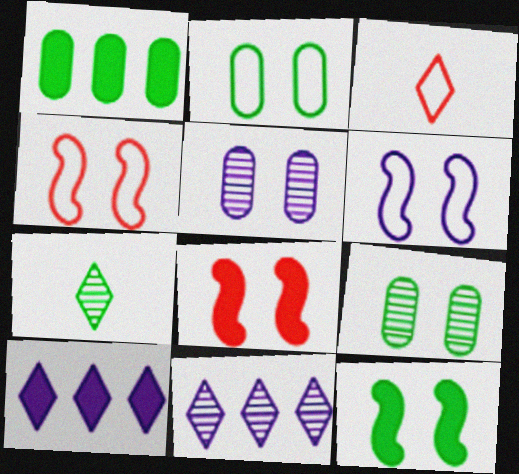[]